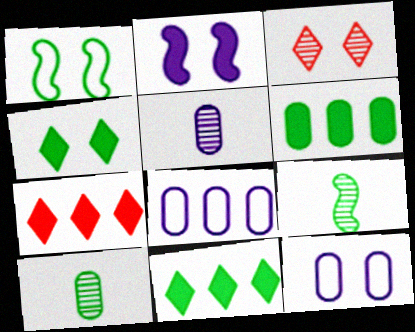[[1, 5, 7], 
[1, 10, 11], 
[7, 9, 12]]